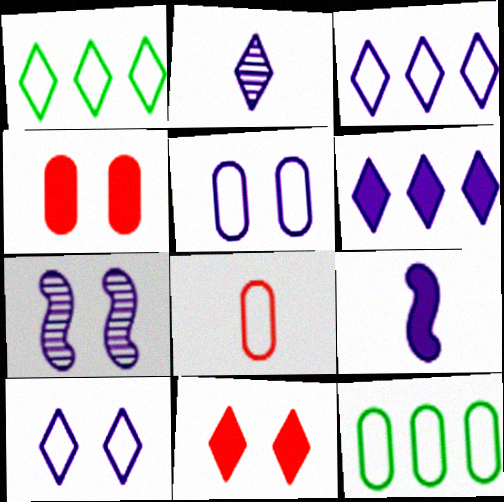[[1, 2, 11], 
[2, 6, 10], 
[5, 8, 12]]